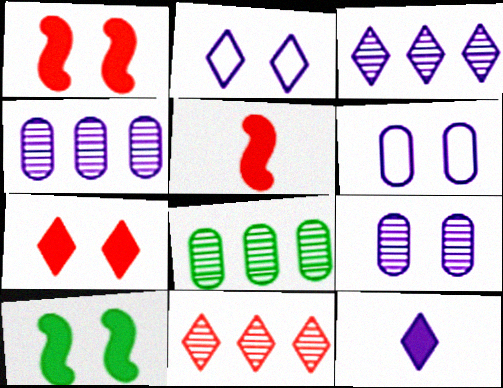[[2, 3, 12], 
[2, 5, 8]]